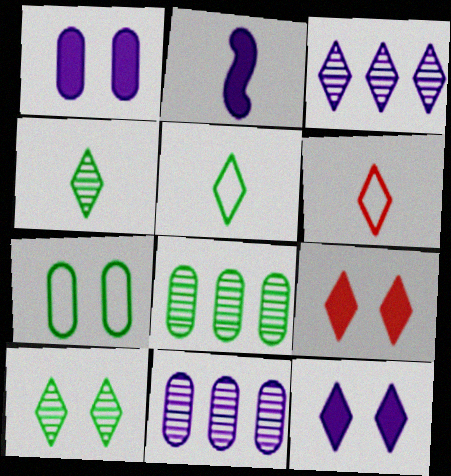[[3, 5, 9]]